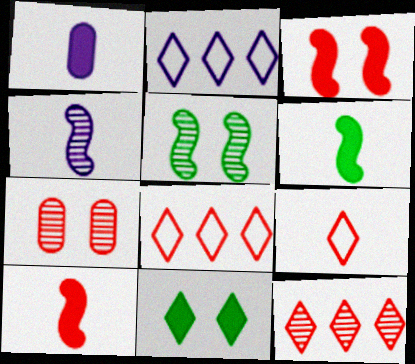[[1, 5, 8], 
[2, 6, 7], 
[7, 8, 10]]